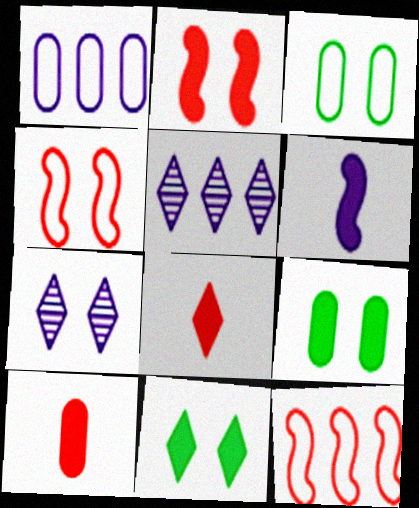[[1, 6, 7], 
[2, 3, 7], 
[4, 7, 9]]